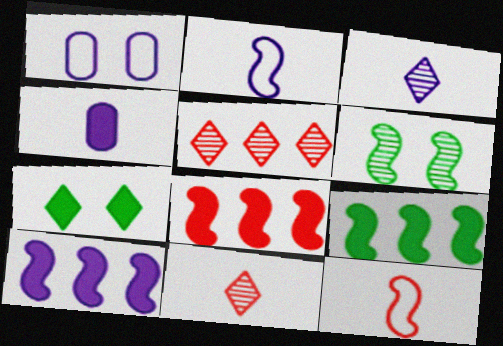[[1, 3, 10], 
[1, 9, 11], 
[2, 3, 4], 
[2, 6, 8], 
[4, 7, 8], 
[6, 10, 12], 
[8, 9, 10]]